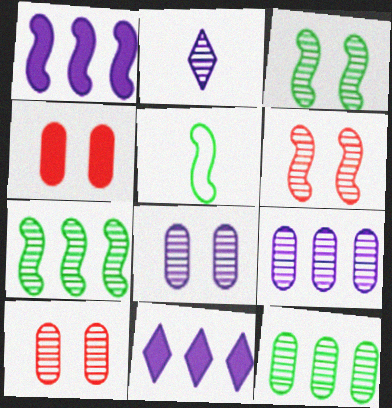[[1, 5, 6], 
[2, 6, 12], 
[2, 7, 10], 
[5, 10, 11]]